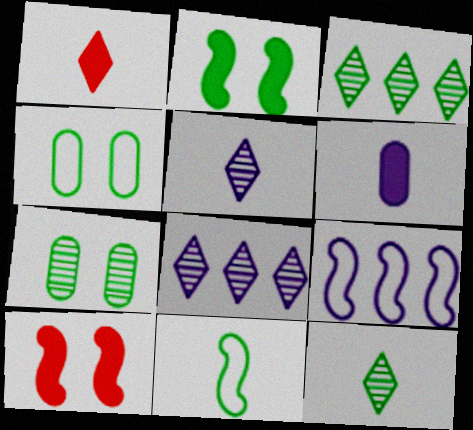[[1, 7, 9]]